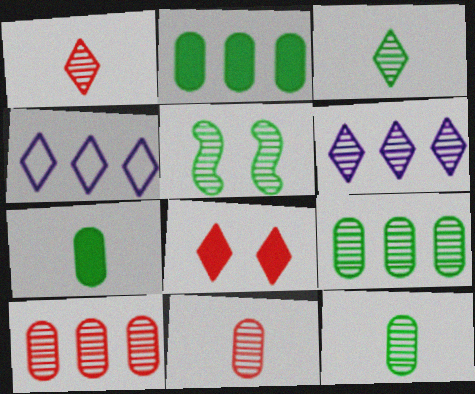[[3, 4, 8], 
[3, 5, 9], 
[5, 6, 11]]